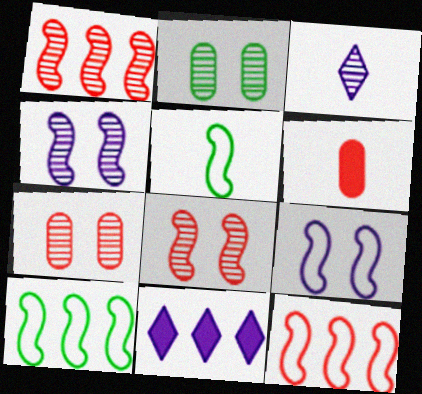[[1, 2, 3], 
[3, 5, 6], 
[5, 7, 11], 
[5, 9, 12]]